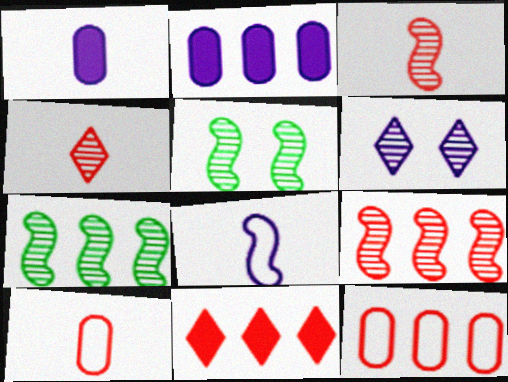[[2, 6, 8], 
[9, 11, 12]]